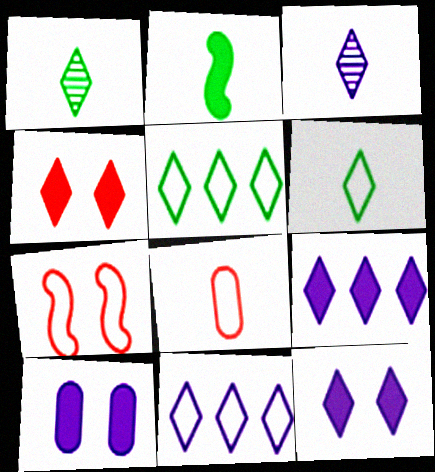[[1, 4, 11], 
[2, 3, 8], 
[3, 4, 5], 
[3, 11, 12]]